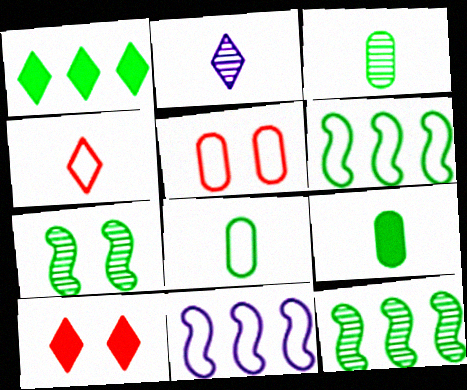[[1, 7, 8], 
[3, 8, 9], 
[3, 10, 11]]